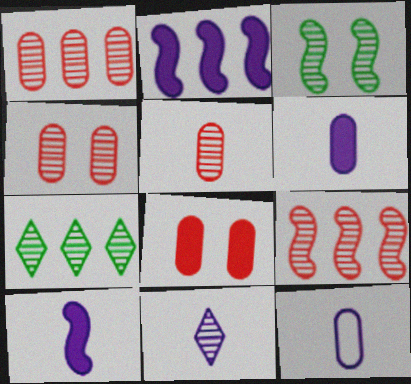[[1, 3, 11], 
[1, 4, 5], 
[10, 11, 12]]